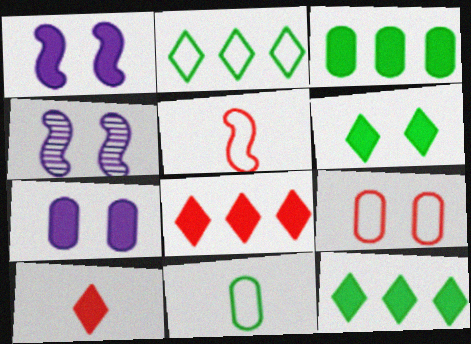[[1, 3, 10], 
[4, 6, 9], 
[4, 8, 11]]